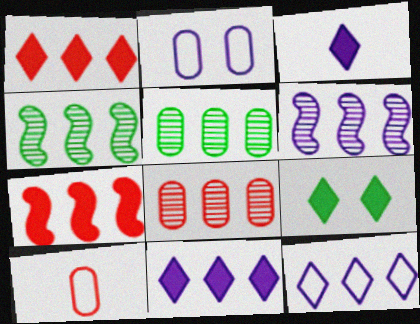[[1, 3, 9], 
[2, 3, 6], 
[5, 7, 12], 
[6, 9, 10]]